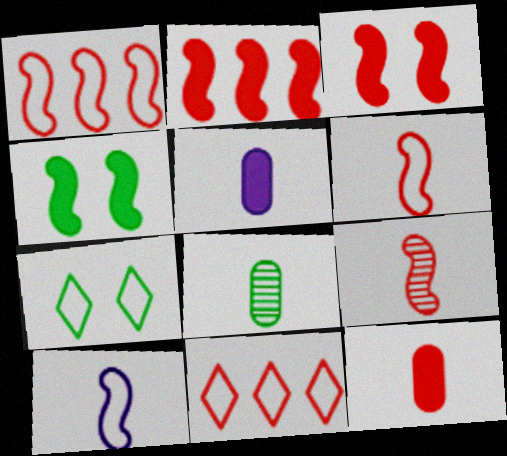[[1, 3, 9]]